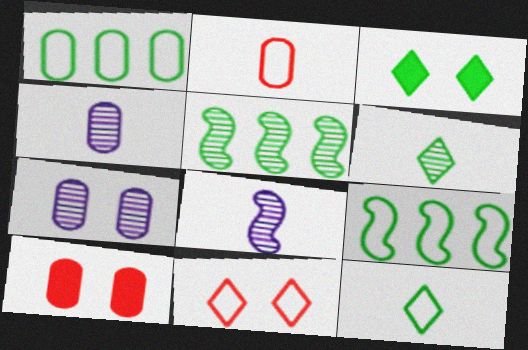[[1, 4, 10]]